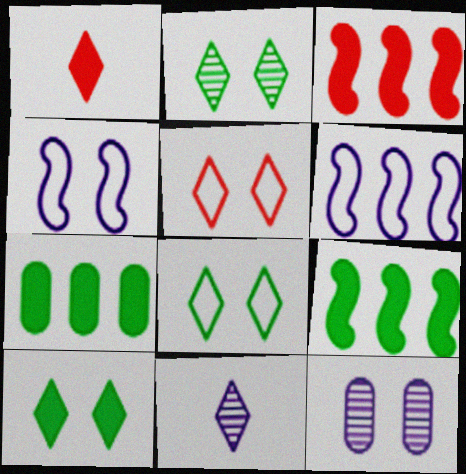[[2, 8, 10]]